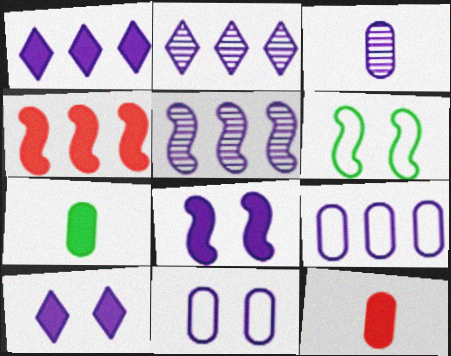[[1, 5, 9], 
[2, 6, 12], 
[4, 7, 10]]